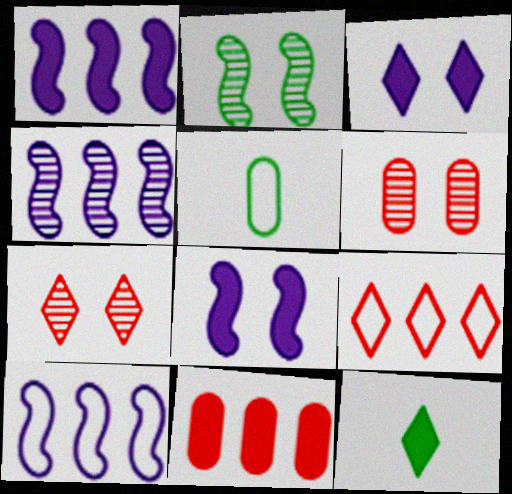[[1, 4, 10], 
[1, 5, 7], 
[6, 10, 12], 
[8, 11, 12]]